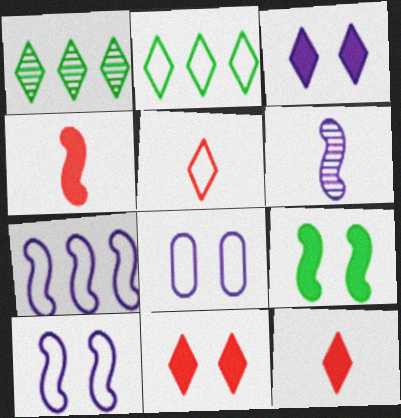[[1, 3, 5], 
[1, 4, 8]]